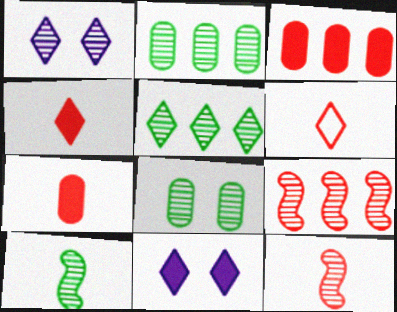[[1, 2, 12], 
[5, 6, 11], 
[5, 8, 10], 
[6, 7, 12]]